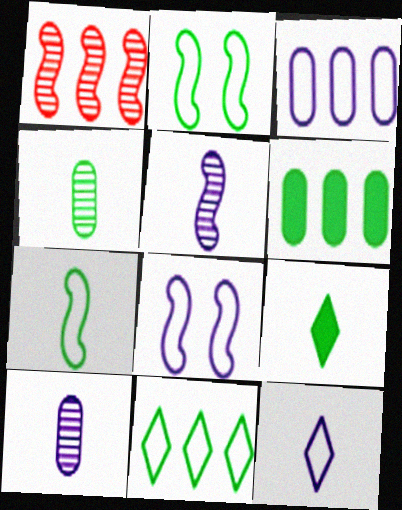[[3, 8, 12], 
[4, 7, 9]]